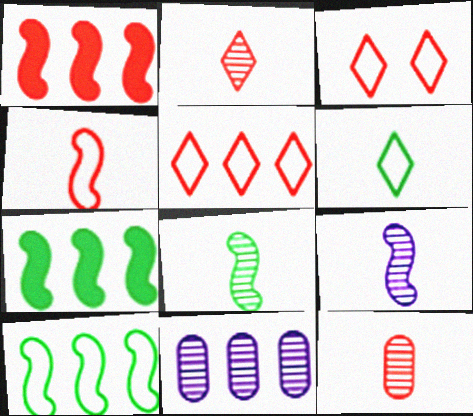[[1, 3, 12], 
[5, 7, 11]]